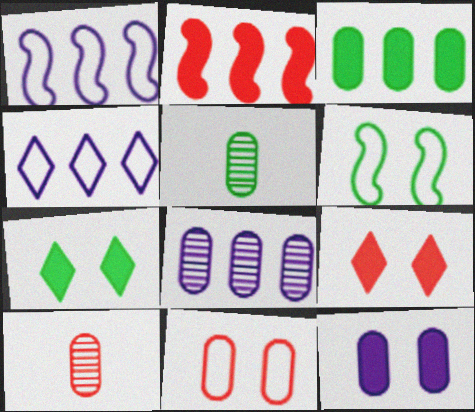[[1, 5, 9], 
[1, 7, 10]]